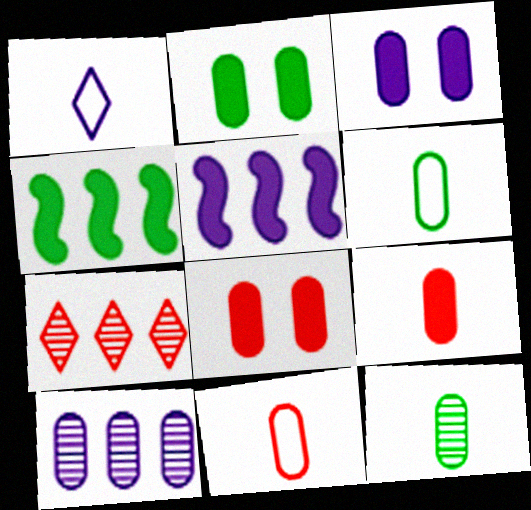[[2, 3, 8], 
[2, 10, 11], 
[6, 8, 10]]